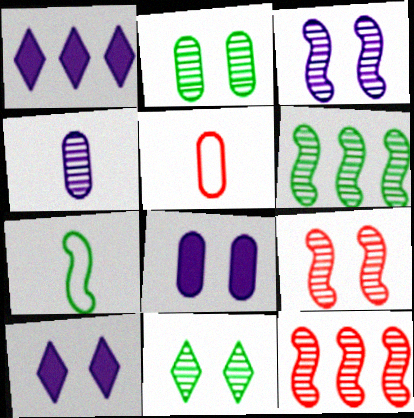[[4, 11, 12], 
[5, 6, 10]]